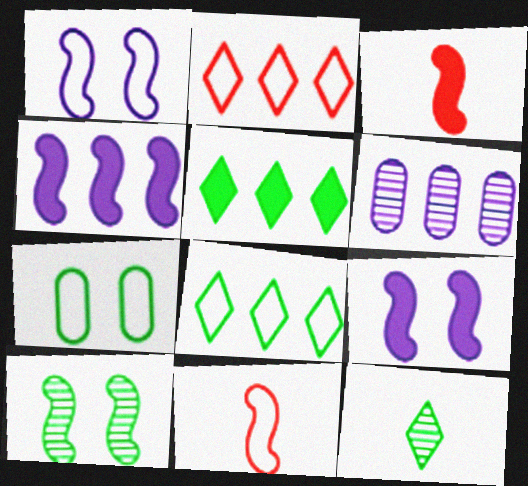[[4, 10, 11]]